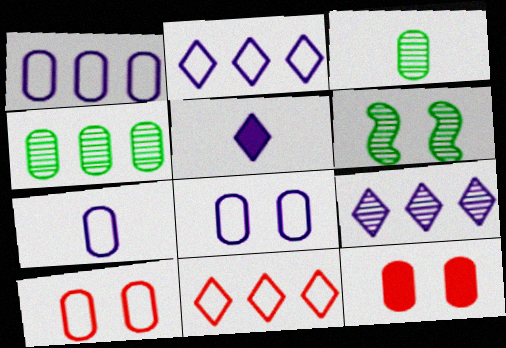[[1, 3, 12], 
[1, 7, 8], 
[4, 7, 12]]